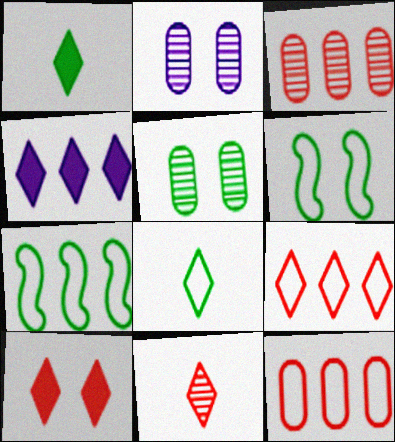[[1, 4, 10], 
[1, 5, 7], 
[2, 6, 10], 
[3, 4, 7], 
[9, 10, 11]]